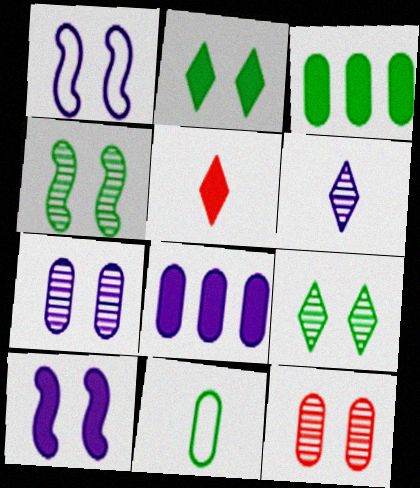[[1, 2, 12], 
[1, 6, 8], 
[3, 5, 10], 
[8, 11, 12]]